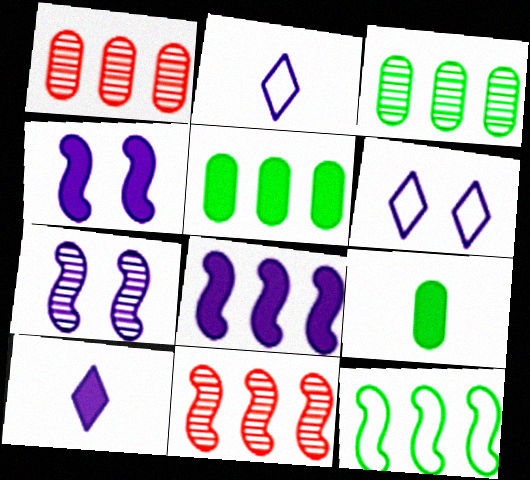[[6, 9, 11], 
[8, 11, 12]]